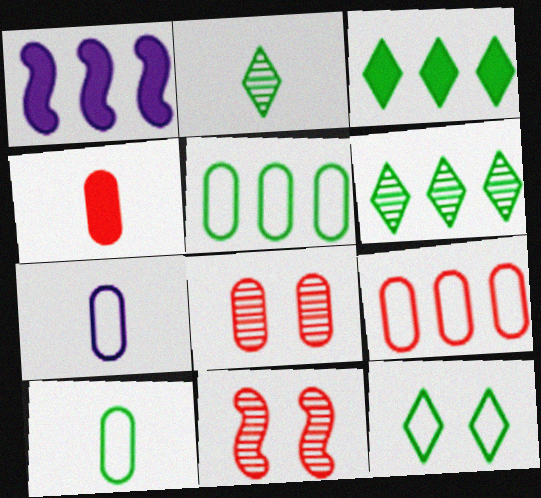[[1, 6, 9], 
[2, 3, 12], 
[3, 7, 11], 
[4, 8, 9]]